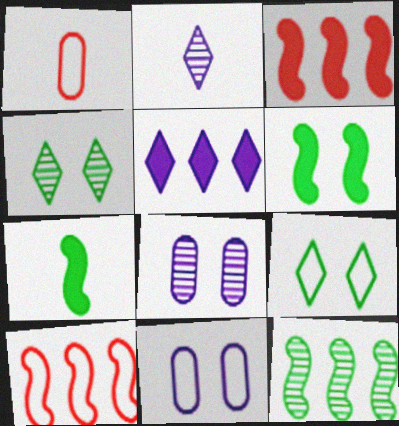[[1, 2, 7]]